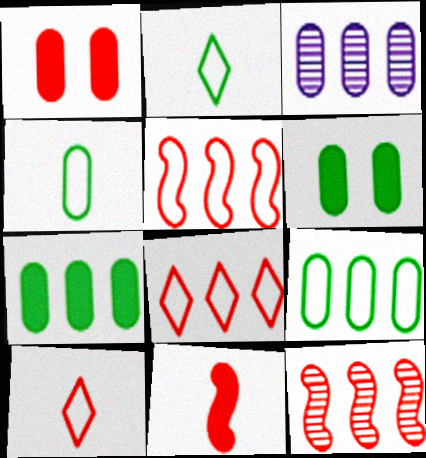[[1, 3, 4], 
[1, 10, 12]]